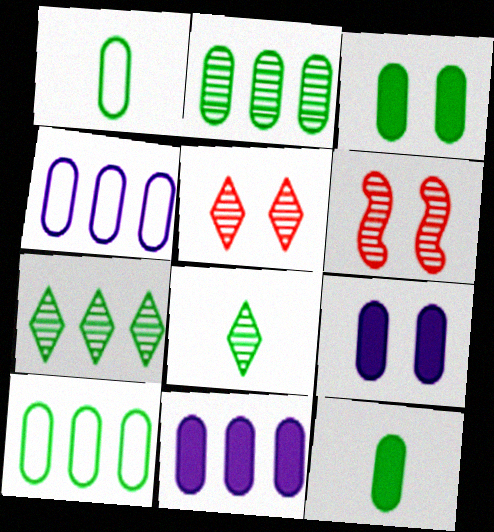[[1, 2, 3]]